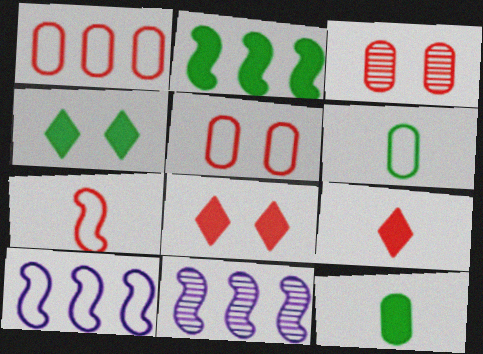[[2, 4, 12], 
[6, 8, 11]]